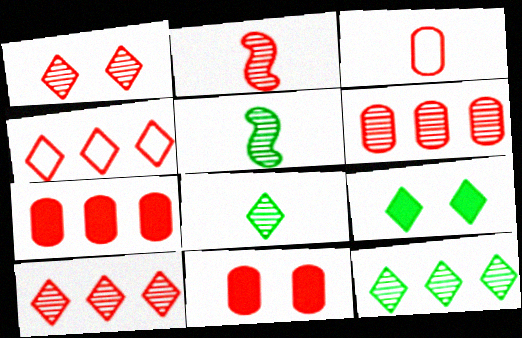[[1, 2, 6], 
[2, 4, 11], 
[3, 6, 11]]